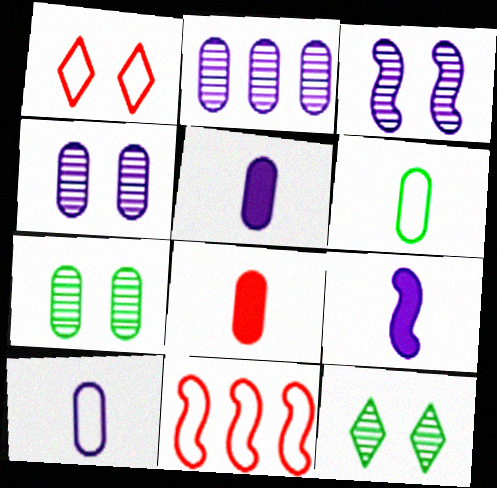[[5, 11, 12]]